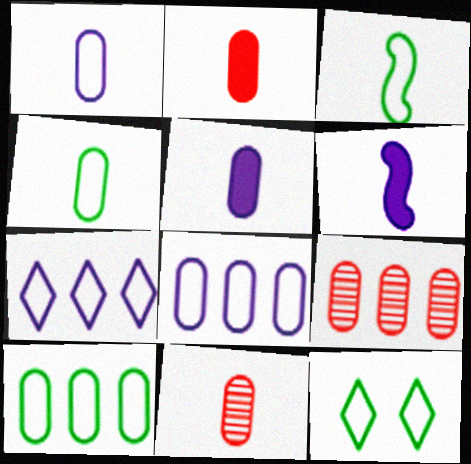[[3, 10, 12], 
[4, 5, 11], 
[6, 9, 12]]